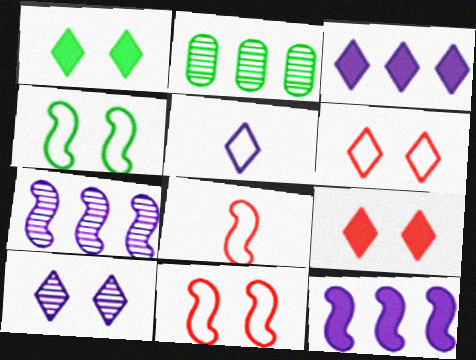[[1, 6, 10], 
[3, 5, 10]]